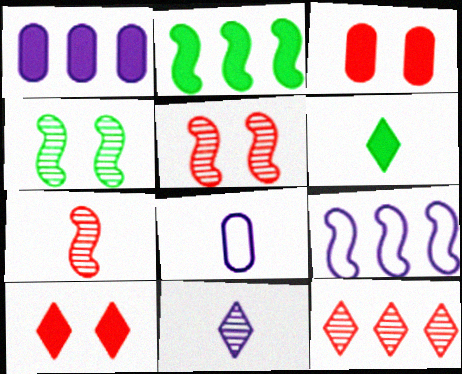[[6, 7, 8]]